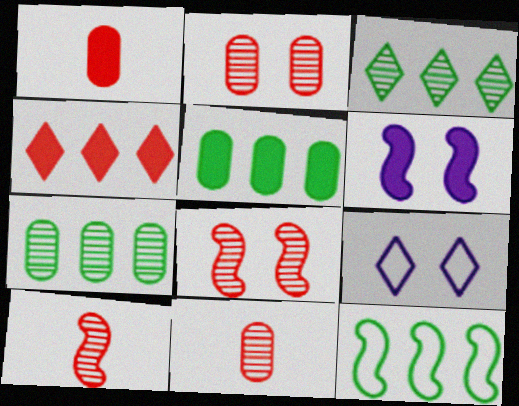[[3, 5, 12], 
[5, 9, 10], 
[6, 10, 12]]